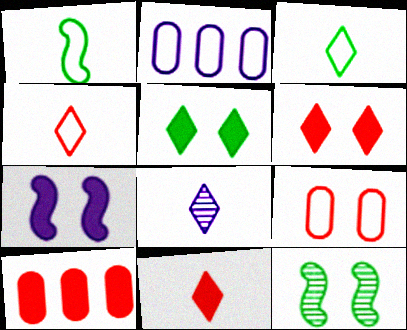[[2, 7, 8], 
[2, 11, 12], 
[3, 8, 11]]